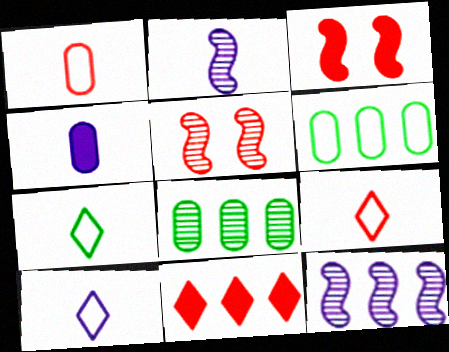[[1, 5, 11], 
[2, 4, 10], 
[3, 8, 10], 
[6, 11, 12], 
[7, 9, 10]]